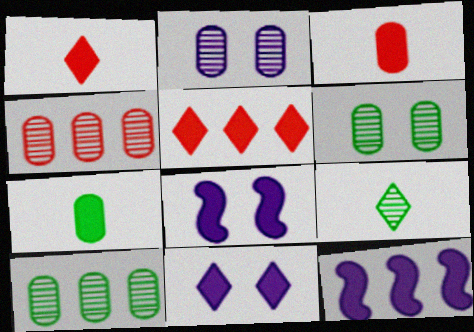[[5, 7, 8]]